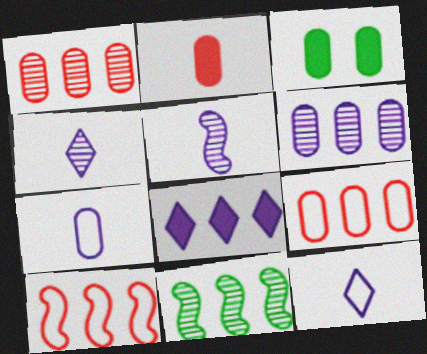[[1, 3, 7], 
[3, 4, 10], 
[8, 9, 11]]